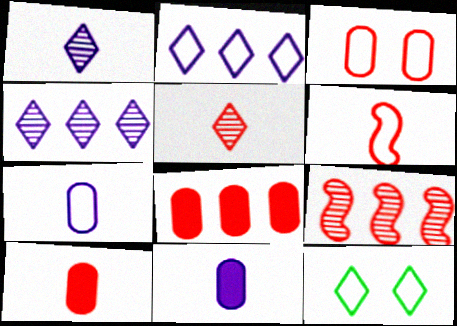[[5, 6, 10], 
[9, 11, 12]]